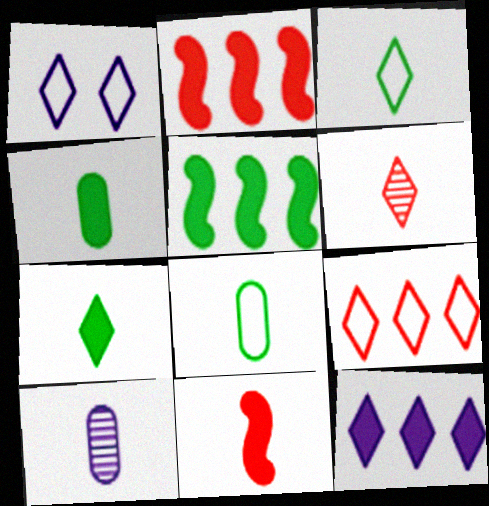[[1, 3, 9], 
[3, 10, 11]]